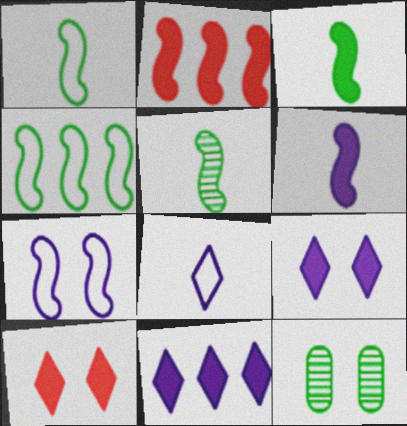[[1, 3, 5], 
[2, 5, 7], 
[2, 8, 12], 
[7, 10, 12]]